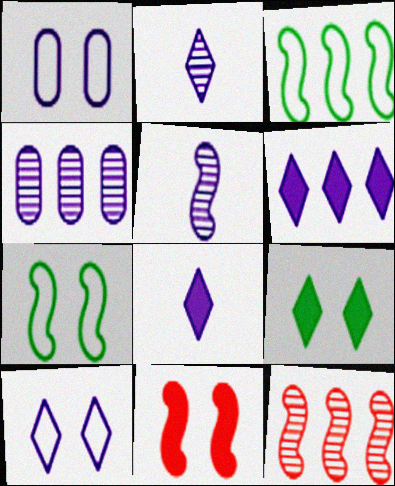[[1, 5, 6], 
[2, 6, 10], 
[3, 5, 11]]